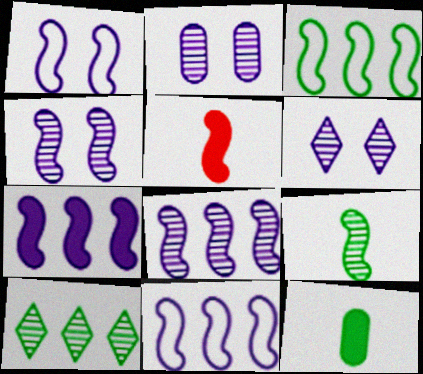[[2, 4, 6], 
[3, 4, 5], 
[7, 8, 11]]